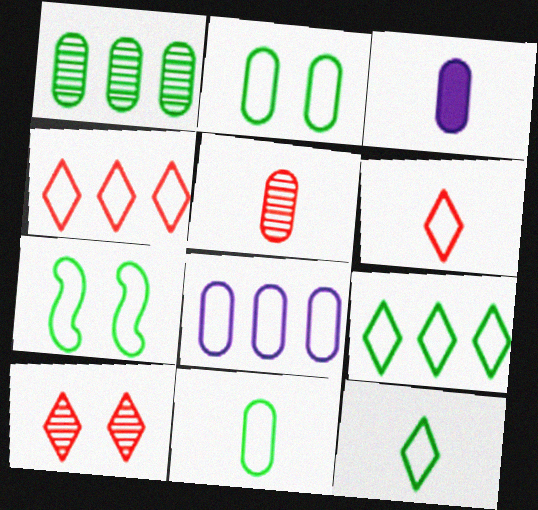[[3, 5, 11], 
[6, 7, 8], 
[7, 9, 11]]